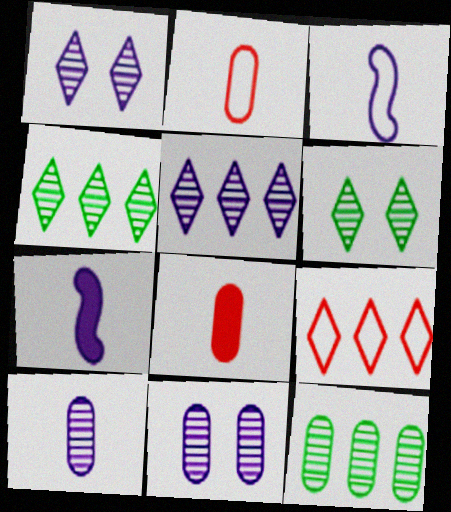[]